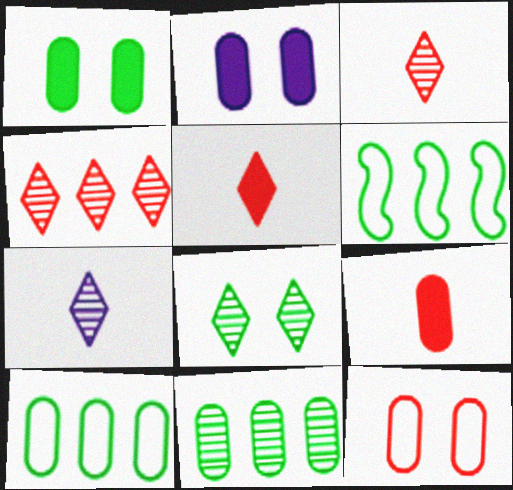[[2, 3, 6], 
[4, 7, 8]]